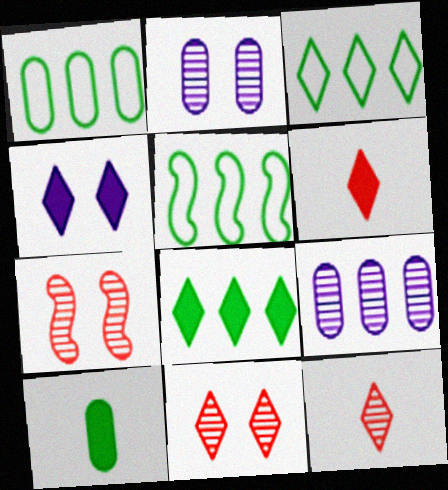[[1, 3, 5], 
[2, 5, 6], 
[3, 4, 12], 
[4, 6, 8]]